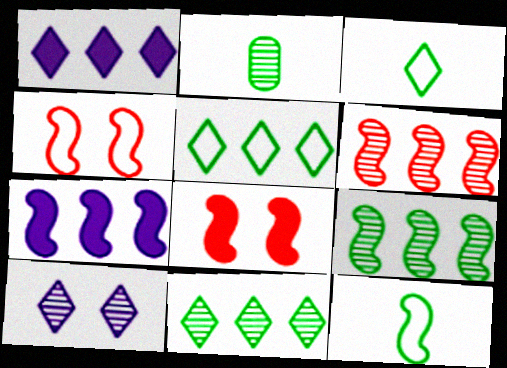[[1, 2, 4], 
[2, 6, 10]]